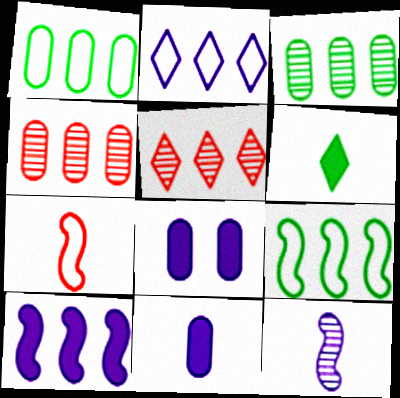[[1, 5, 10], 
[2, 8, 12]]